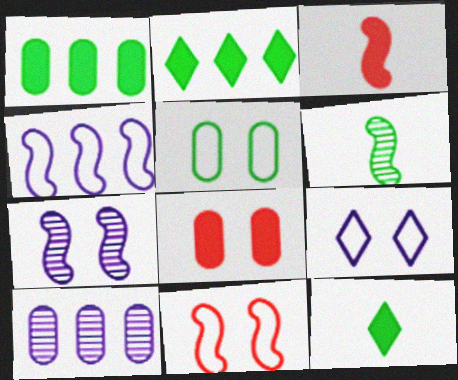[[2, 5, 6], 
[5, 9, 11], 
[10, 11, 12]]